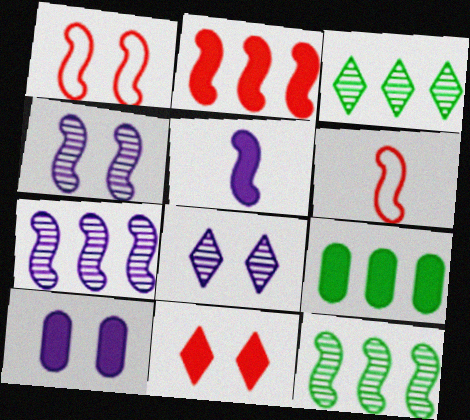[[1, 5, 12], 
[3, 6, 10], 
[5, 9, 11], 
[6, 8, 9]]